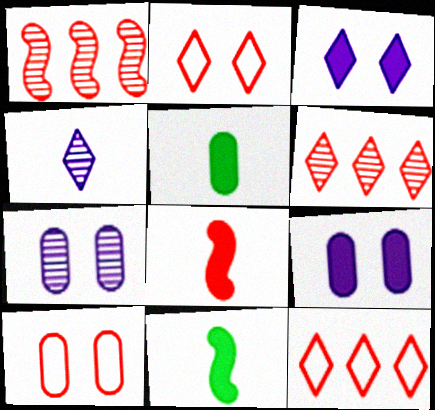[[6, 8, 10], 
[7, 11, 12]]